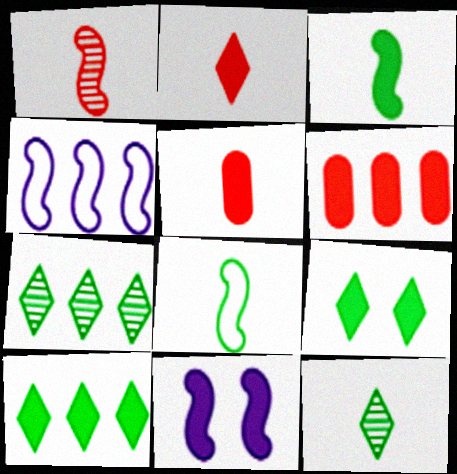[[4, 6, 7], 
[5, 10, 11]]